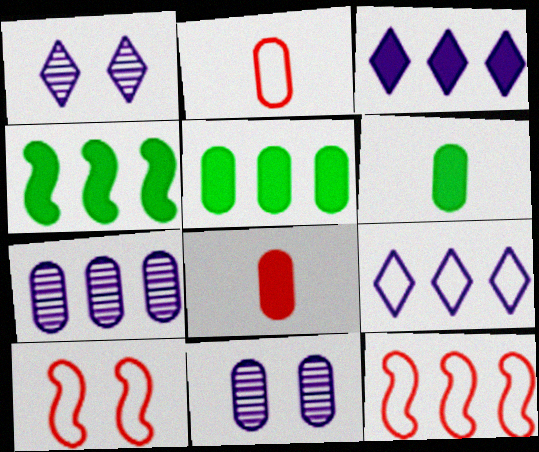[[1, 2, 4], 
[1, 6, 12], 
[2, 5, 11]]